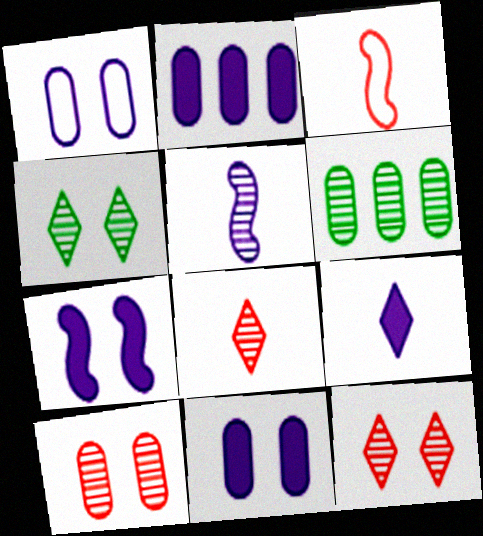[[2, 3, 4], 
[2, 7, 9], 
[5, 6, 12]]